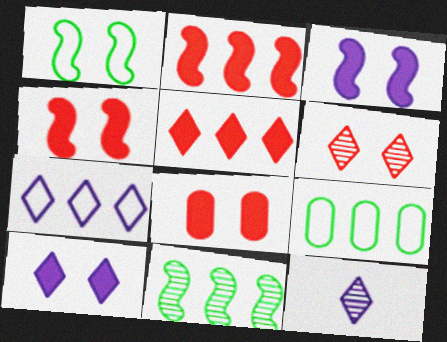[[4, 9, 12], 
[7, 10, 12]]